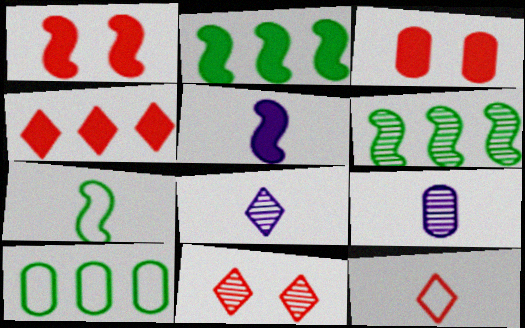[[1, 2, 5], 
[1, 8, 10], 
[3, 9, 10], 
[4, 11, 12], 
[5, 10, 11], 
[6, 9, 11]]